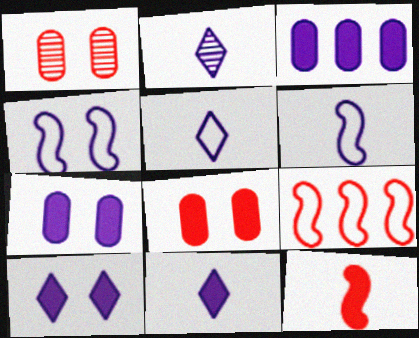[[2, 3, 4], 
[2, 5, 11]]